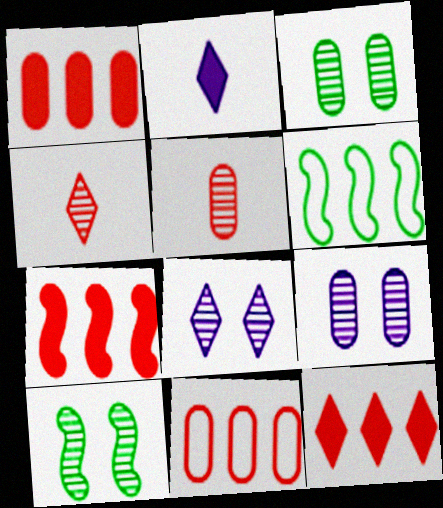[[1, 7, 12], 
[2, 10, 11]]